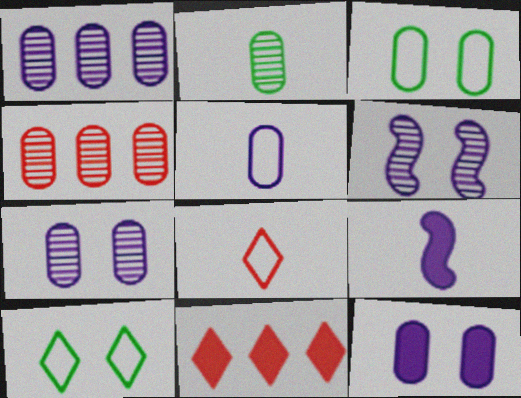[[1, 5, 12], 
[2, 4, 7], 
[2, 8, 9], 
[4, 9, 10]]